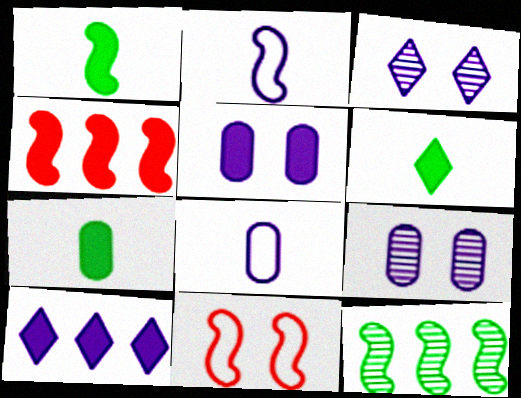[[1, 6, 7], 
[2, 9, 10], 
[4, 5, 6]]